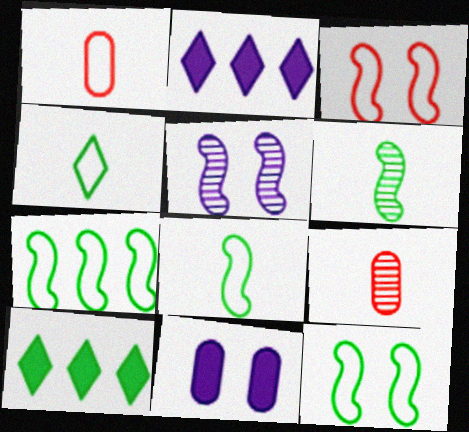[[1, 5, 10], 
[2, 9, 12], 
[7, 8, 12]]